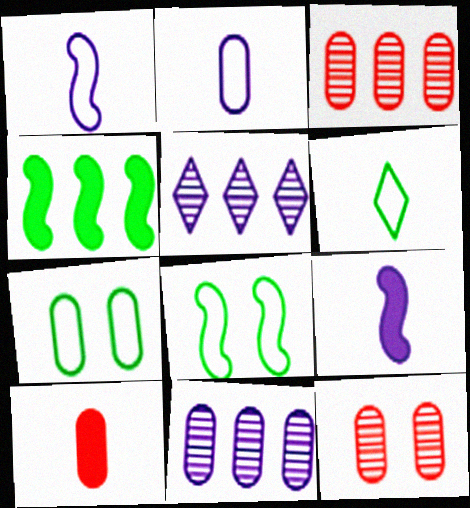[[5, 8, 10], 
[7, 10, 11]]